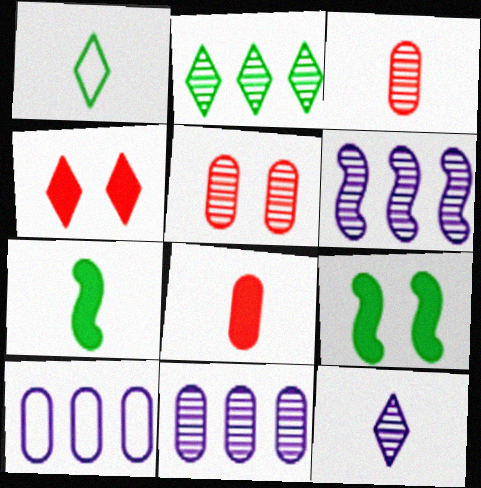[]